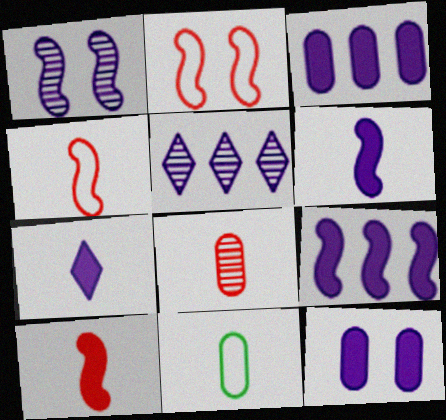[[7, 9, 12]]